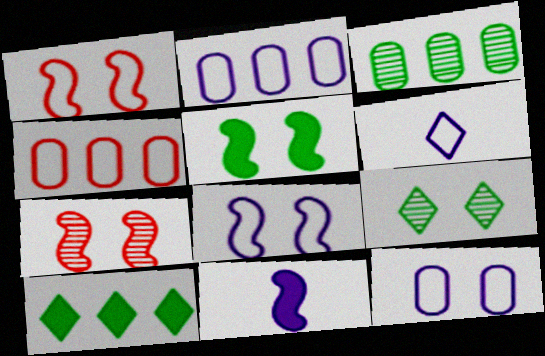[[2, 6, 8], 
[4, 9, 11], 
[5, 7, 8]]